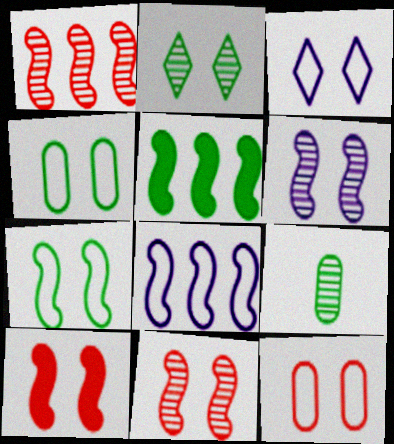[[1, 5, 8], 
[3, 7, 12], 
[6, 7, 10]]